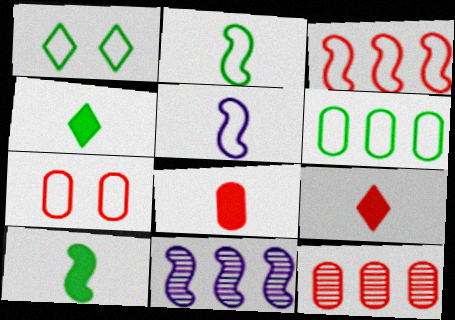[[1, 2, 6], 
[1, 8, 11], 
[4, 7, 11], 
[7, 8, 12]]